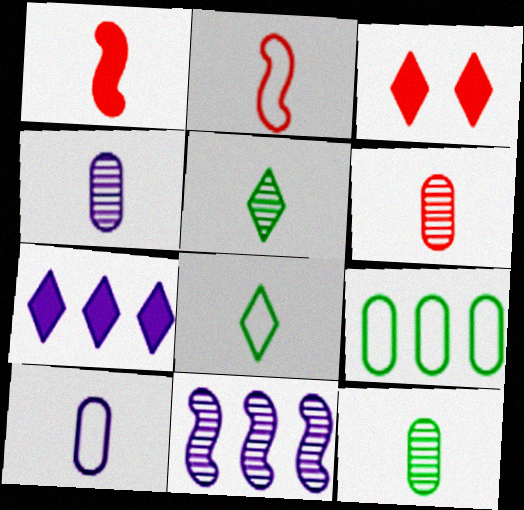[[1, 4, 8], 
[1, 5, 10], 
[2, 8, 10], 
[4, 6, 12]]